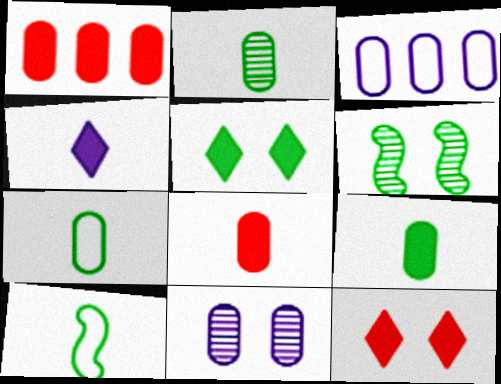[[1, 7, 11], 
[2, 7, 9]]